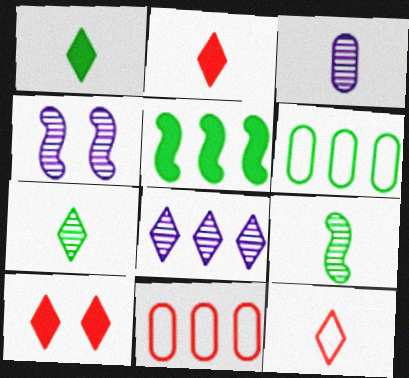[[1, 4, 11], 
[2, 4, 6], 
[3, 4, 8], 
[5, 8, 11]]